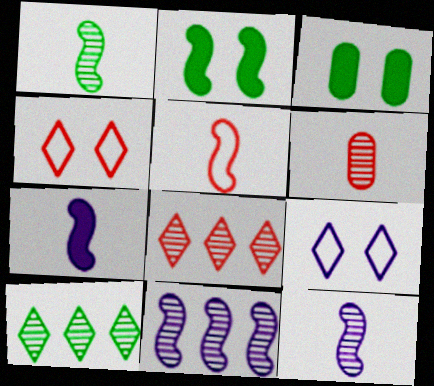[[1, 5, 7], 
[2, 5, 11]]